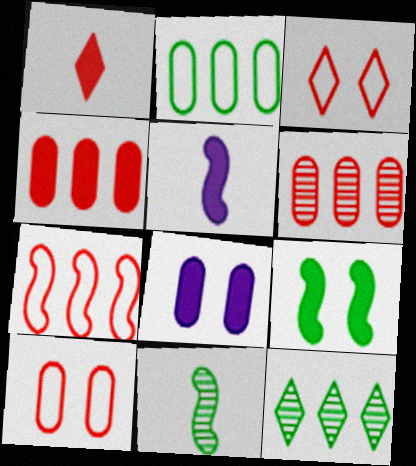[[5, 10, 12]]